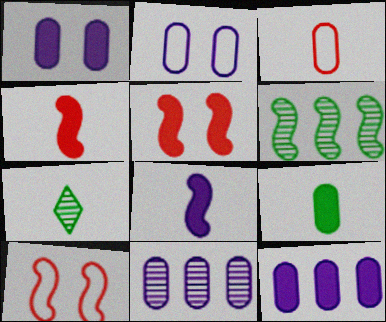[[3, 7, 8], 
[6, 8, 10], 
[7, 10, 12]]